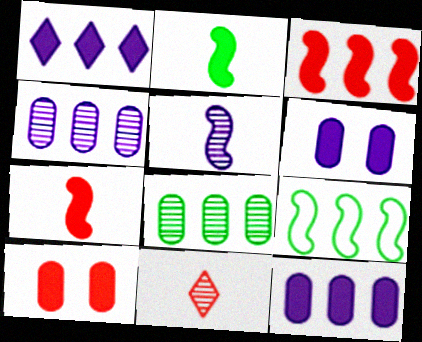[[1, 2, 10], 
[6, 9, 11]]